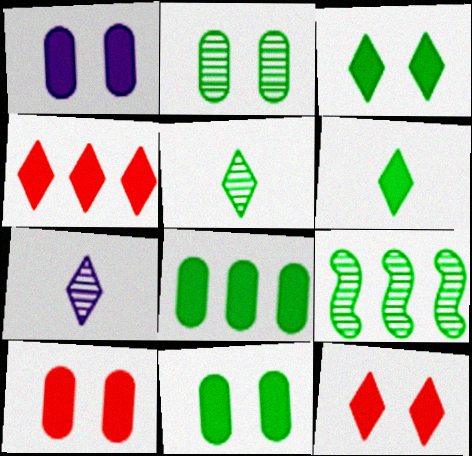[[1, 10, 11], 
[2, 5, 9]]